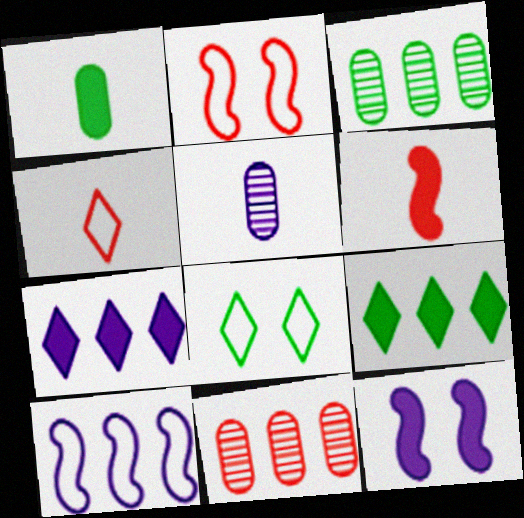[[2, 5, 9], 
[3, 4, 12], 
[9, 10, 11]]